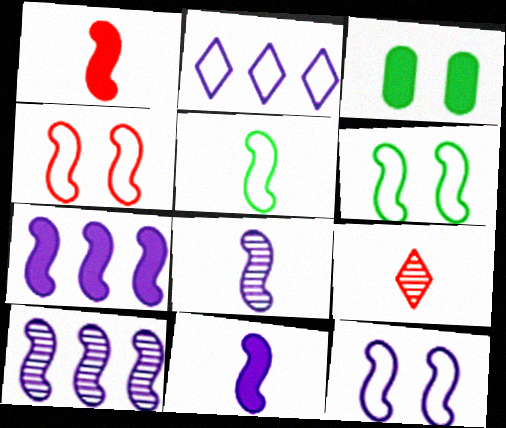[[1, 5, 8], 
[1, 6, 10], 
[4, 6, 12], 
[7, 8, 12], 
[10, 11, 12]]